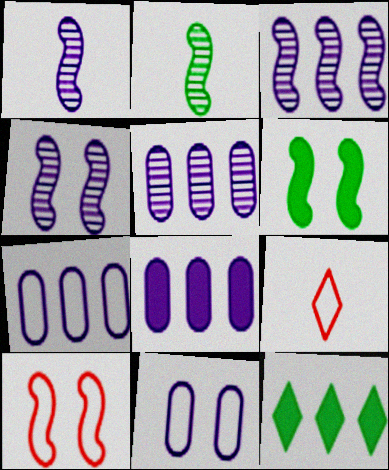[[1, 3, 4], 
[4, 6, 10], 
[5, 6, 9], 
[5, 7, 8]]